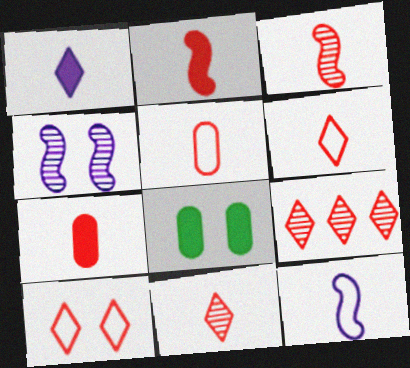[[2, 5, 11], 
[3, 6, 7], 
[4, 8, 10], 
[8, 9, 12]]